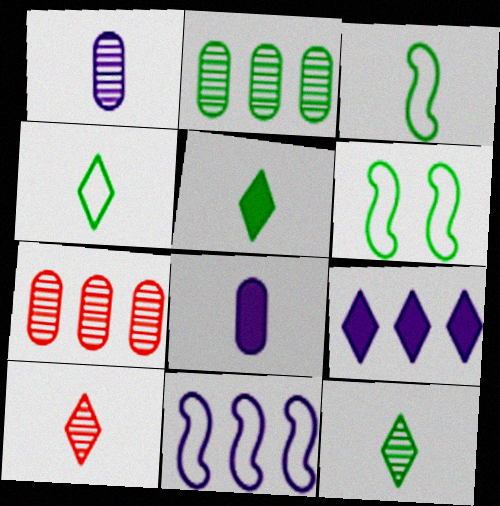[[2, 5, 6], 
[3, 8, 10], 
[4, 5, 12]]